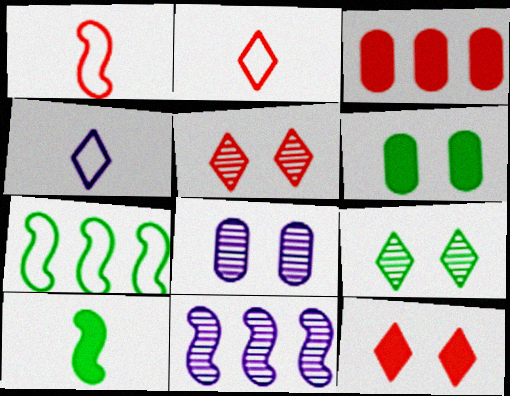[[1, 3, 5], 
[2, 6, 11]]